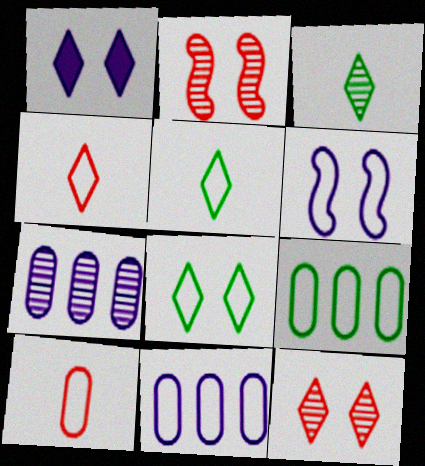[[1, 8, 12], 
[2, 3, 7], 
[4, 6, 9]]